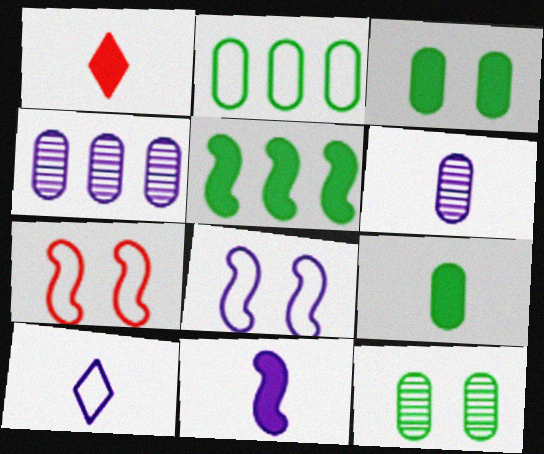[[1, 9, 11], 
[2, 7, 10], 
[2, 9, 12], 
[6, 10, 11]]